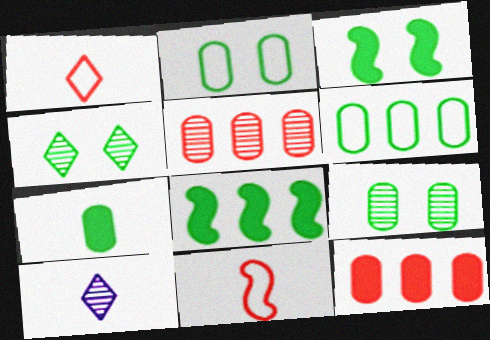[[2, 3, 4], 
[6, 7, 9], 
[7, 10, 11]]